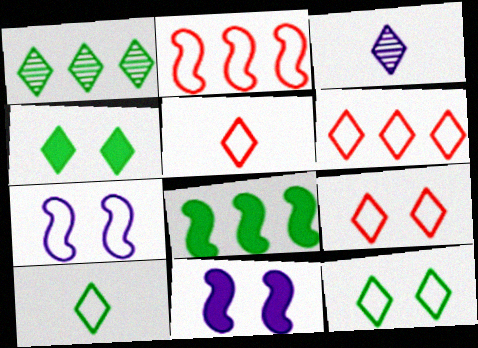[[1, 4, 10], 
[3, 4, 6], 
[5, 6, 9]]